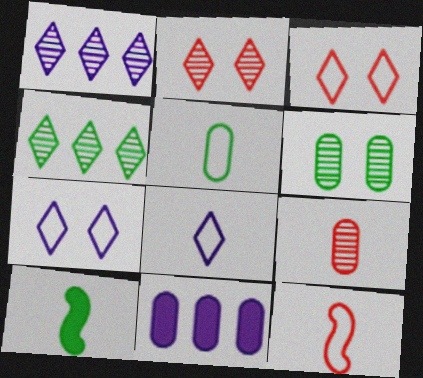[[5, 8, 12], 
[8, 9, 10]]